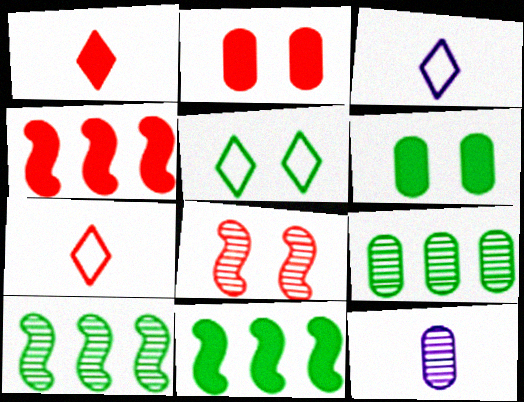[[1, 2, 4], 
[2, 3, 10], 
[4, 5, 12]]